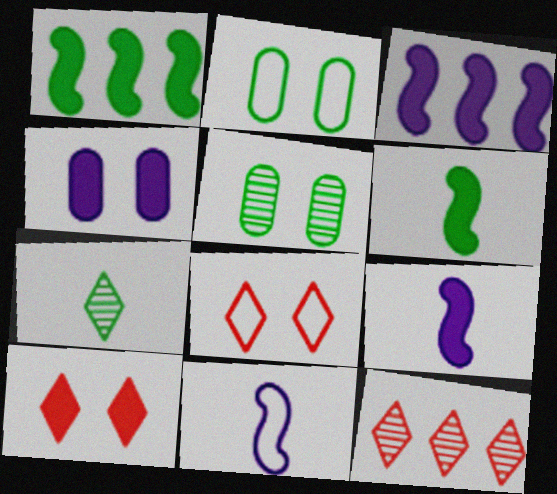[[1, 2, 7], 
[2, 9, 12]]